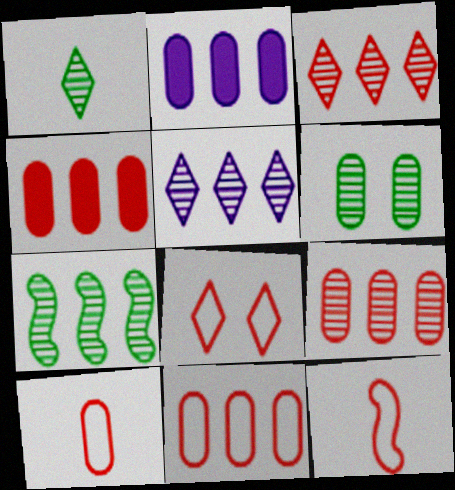[[1, 6, 7], 
[2, 6, 10], 
[4, 9, 11], 
[5, 7, 9], 
[8, 11, 12]]